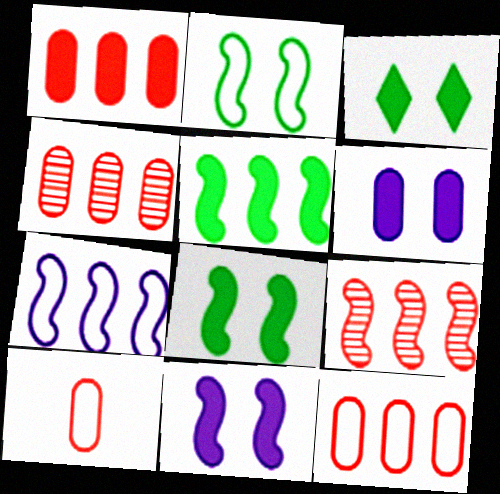[[1, 4, 12], 
[5, 7, 9]]